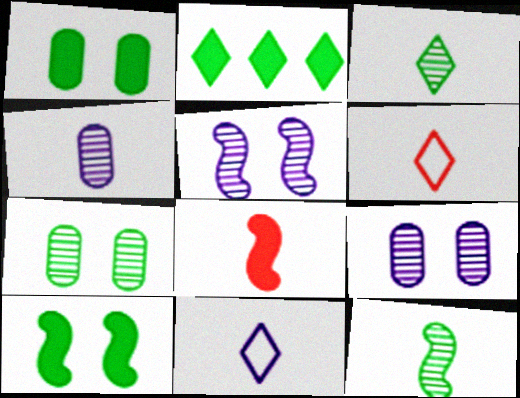[]